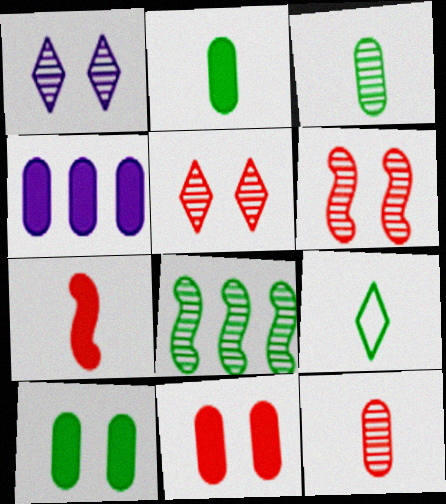[[1, 8, 12], 
[2, 4, 11], 
[4, 6, 9], 
[8, 9, 10]]